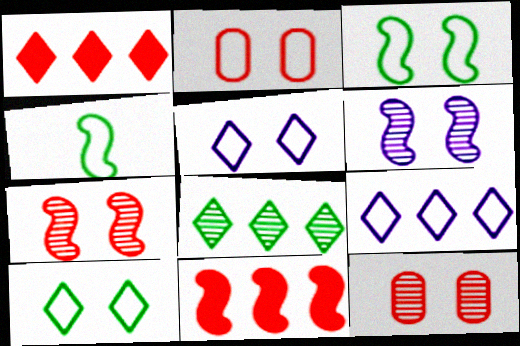[[1, 8, 9], 
[2, 3, 5], 
[2, 4, 9], 
[4, 6, 11]]